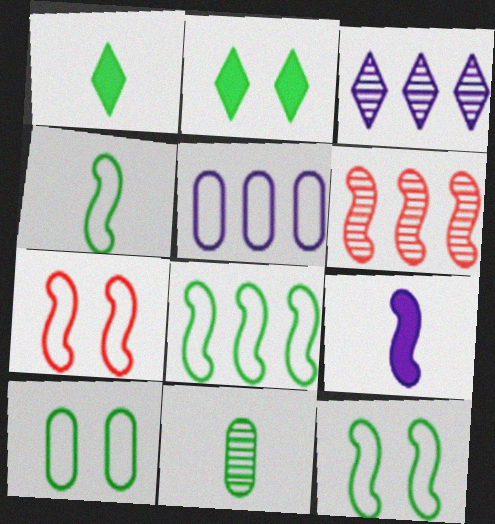[[1, 4, 11], 
[2, 8, 11], 
[4, 8, 12], 
[6, 9, 12]]